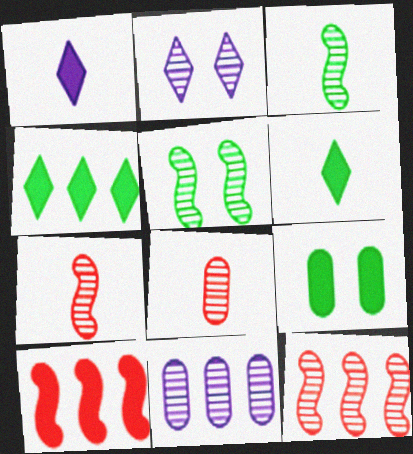[[1, 9, 10]]